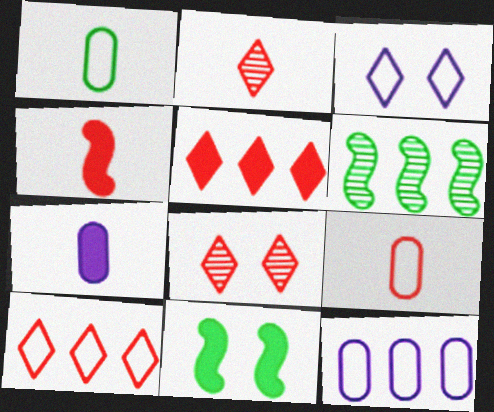[[2, 4, 9], 
[2, 11, 12], 
[5, 6, 12], 
[5, 7, 11]]